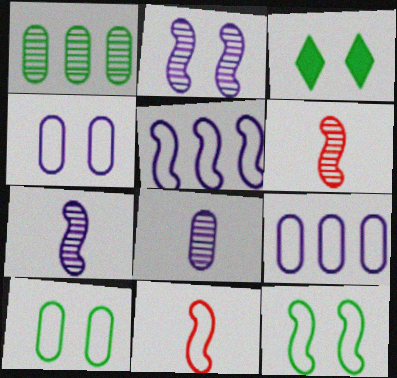[[3, 6, 9], 
[5, 11, 12]]